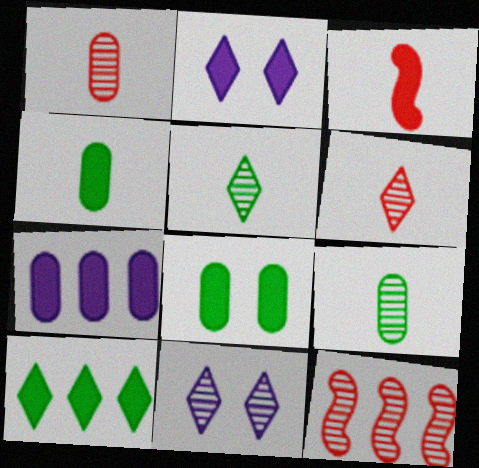[[9, 11, 12]]